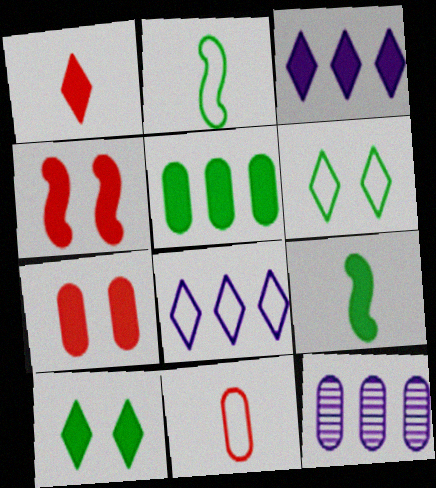[[1, 3, 10], 
[3, 7, 9], 
[5, 9, 10]]